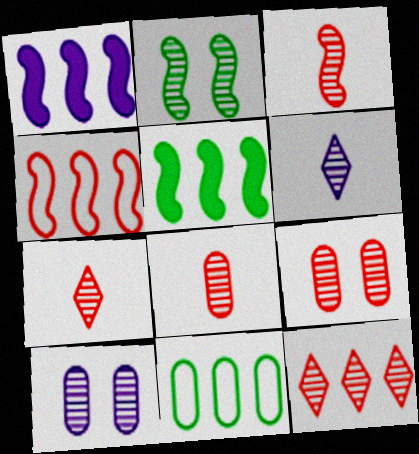[[1, 11, 12], 
[3, 7, 8], 
[3, 9, 12]]